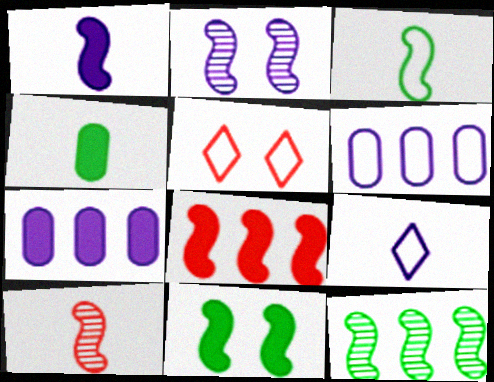[[1, 3, 10], 
[1, 8, 11], 
[2, 3, 8], 
[2, 7, 9], 
[2, 10, 12], 
[3, 5, 6], 
[3, 11, 12], 
[4, 9, 10]]